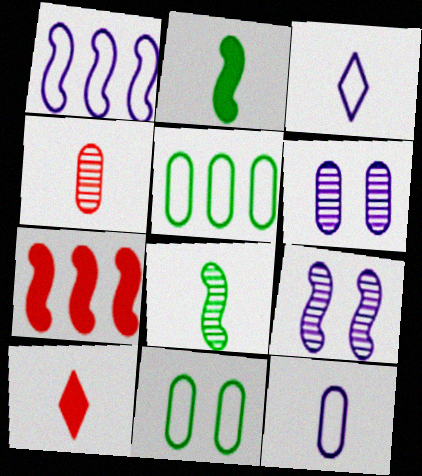[[2, 3, 4], 
[5, 9, 10], 
[8, 10, 12]]